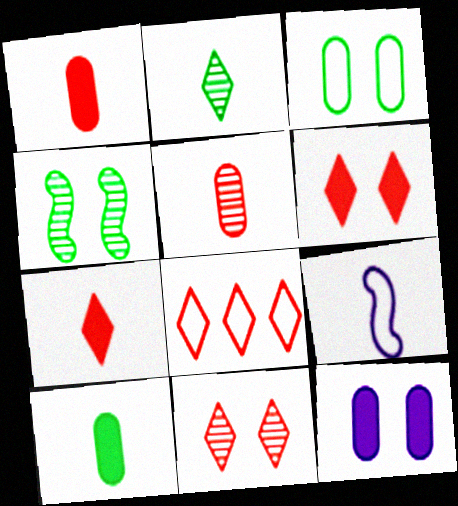[[1, 2, 9], 
[3, 8, 9], 
[7, 8, 11]]